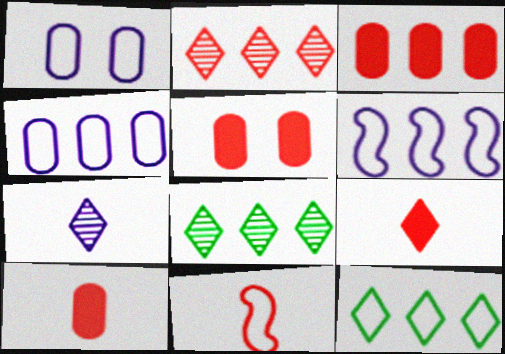[[1, 11, 12], 
[2, 5, 11], 
[3, 5, 10], 
[3, 6, 8]]